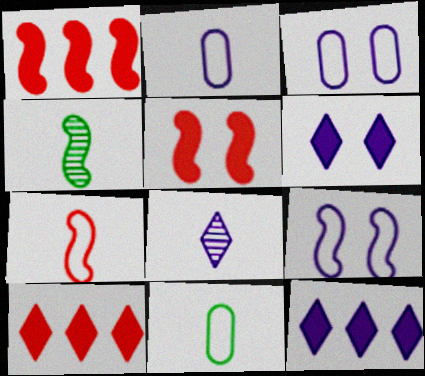[[1, 4, 9], 
[3, 4, 10]]